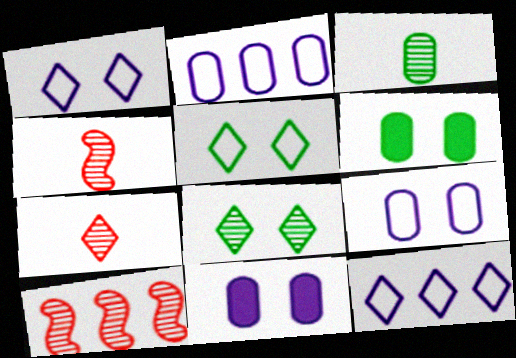[[4, 6, 12]]